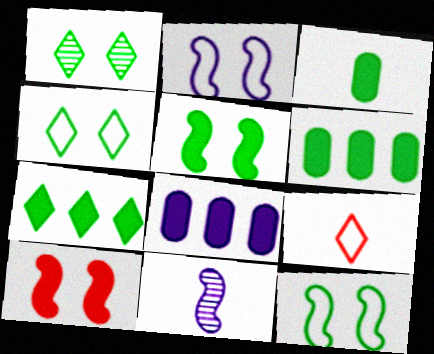[[3, 5, 7], 
[3, 9, 11]]